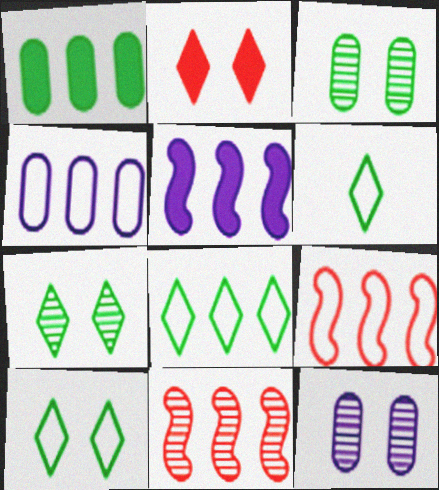[[4, 8, 9], 
[6, 8, 10]]